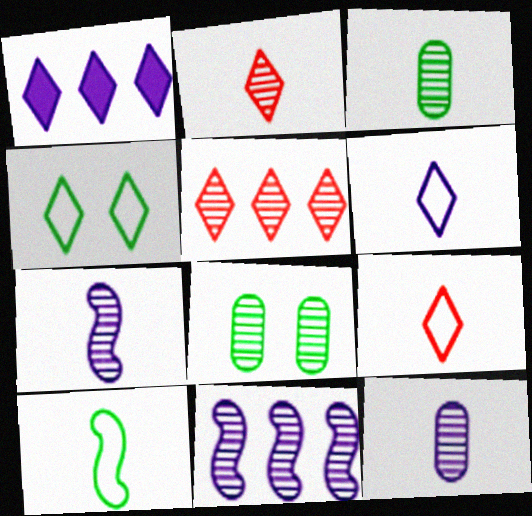[[1, 2, 4], 
[2, 3, 7], 
[2, 8, 11], 
[5, 7, 8]]